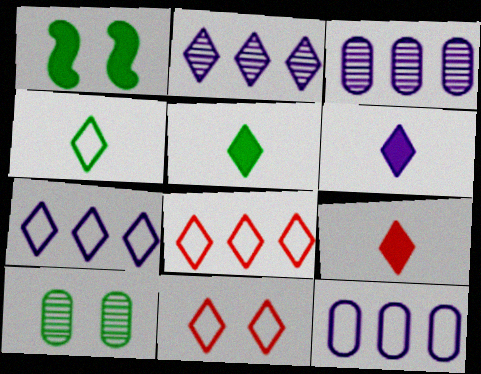[[2, 5, 11], 
[4, 7, 11], 
[5, 6, 9]]